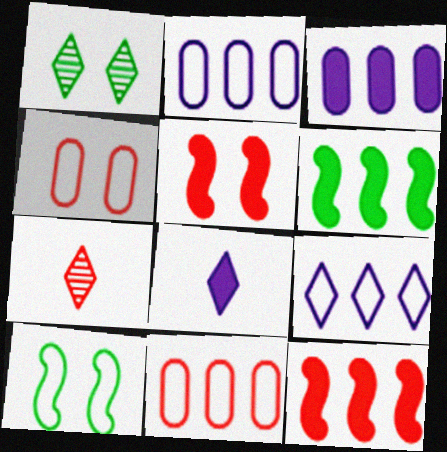[[3, 7, 10], 
[4, 7, 12], 
[5, 7, 11]]